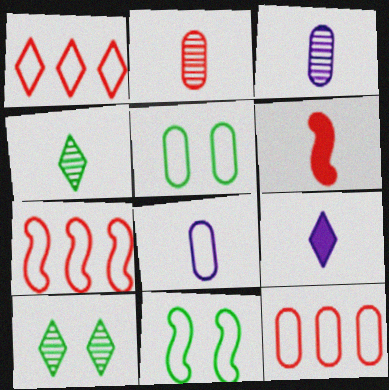[[1, 7, 12], 
[1, 8, 11], 
[1, 9, 10], 
[4, 6, 8], 
[5, 8, 12]]